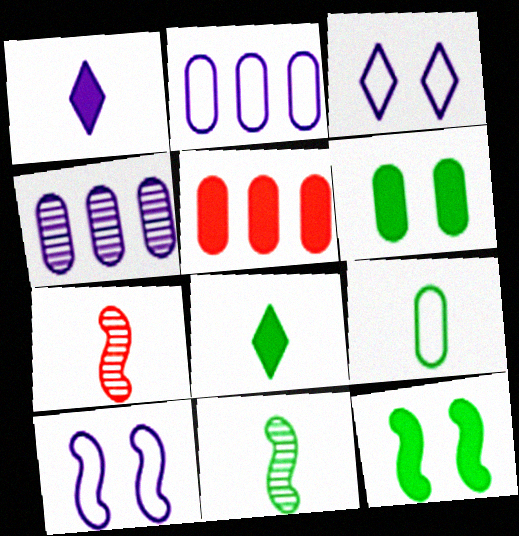[[1, 4, 10], 
[1, 5, 12], 
[1, 7, 9], 
[3, 5, 11], 
[8, 9, 11]]